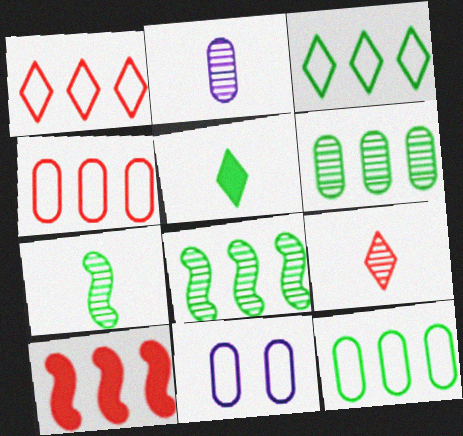[[2, 7, 9]]